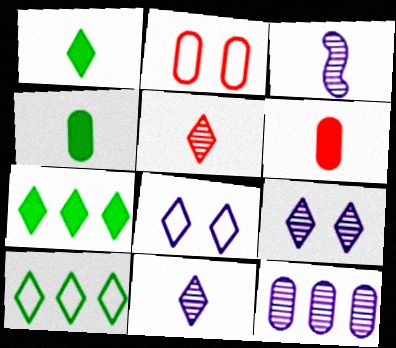[[2, 3, 7], 
[2, 4, 12], 
[3, 9, 12], 
[5, 7, 8]]